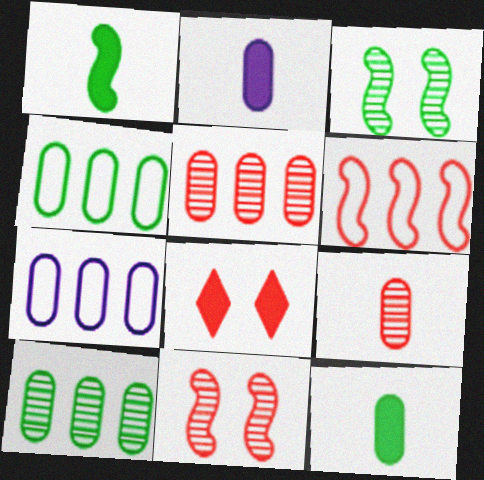[[6, 8, 9]]